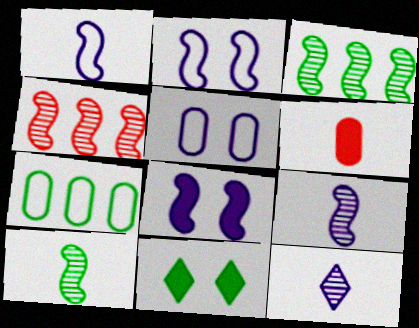[[7, 10, 11]]